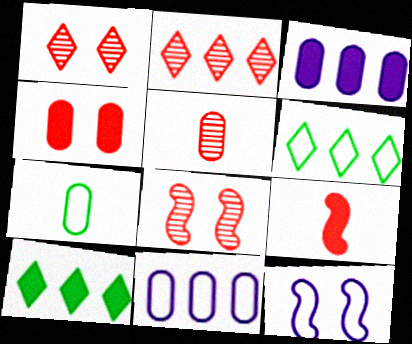[[2, 5, 8], 
[5, 10, 12]]